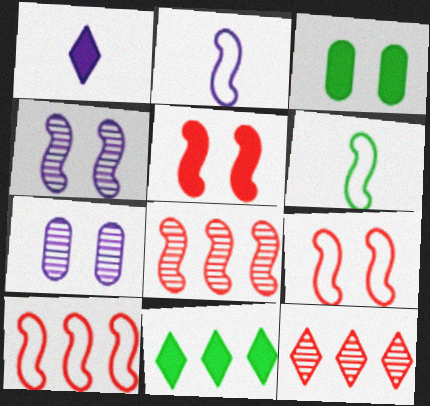[[2, 3, 12]]